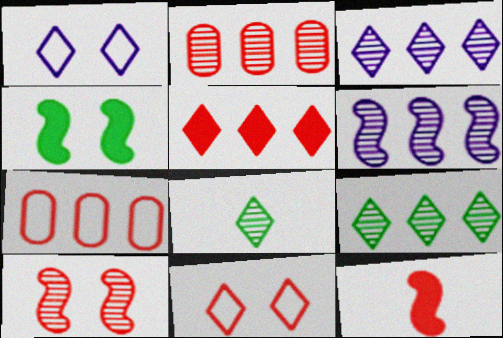[[1, 5, 8], 
[2, 6, 9], 
[2, 11, 12]]